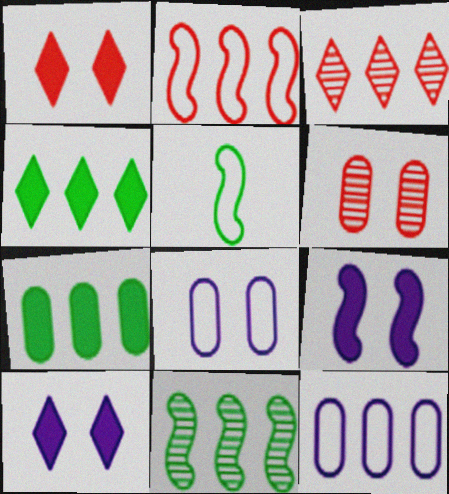[]